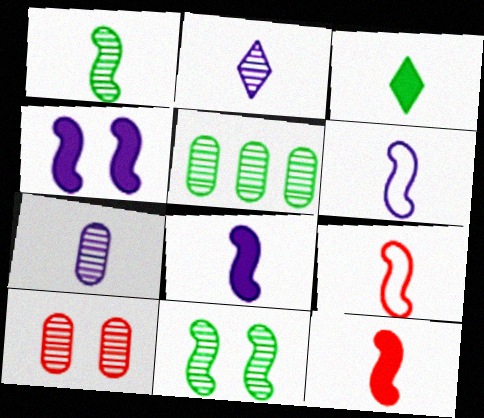[[1, 6, 12], 
[1, 8, 9], 
[3, 7, 9], 
[5, 7, 10]]